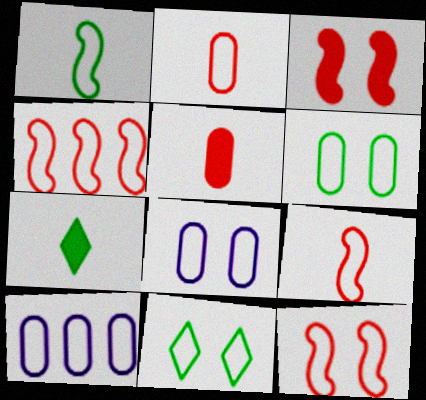[[2, 6, 10], 
[4, 9, 12], 
[8, 11, 12], 
[9, 10, 11]]